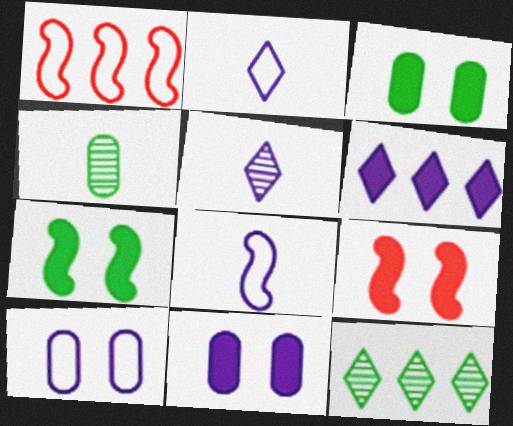[[1, 3, 5]]